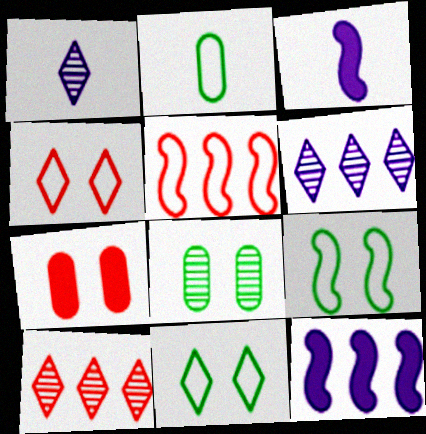[]